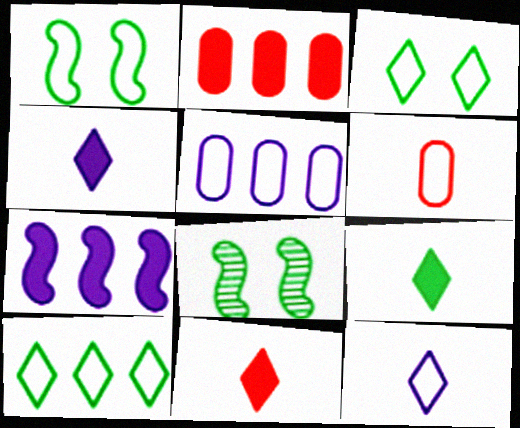[[2, 8, 12], 
[4, 9, 11], 
[5, 8, 11]]